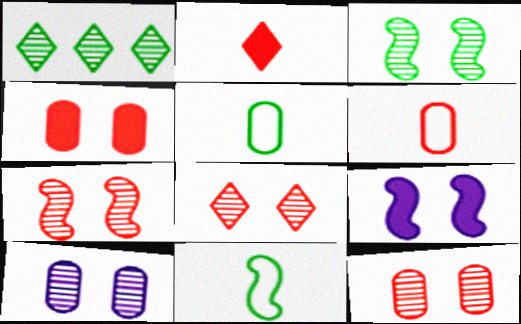[[1, 6, 9], 
[3, 8, 10], 
[7, 8, 12]]